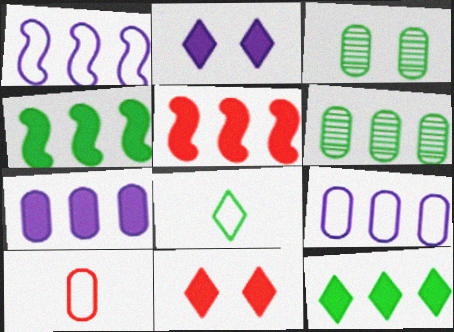[[3, 4, 8], 
[3, 7, 10], 
[5, 7, 12]]